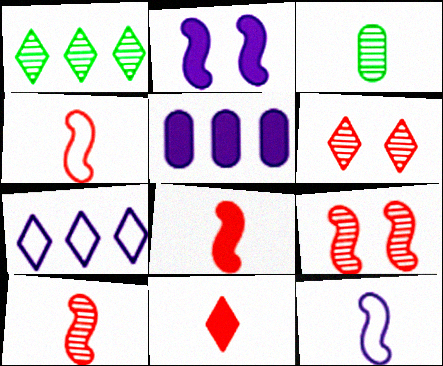[[3, 11, 12], 
[4, 8, 10]]